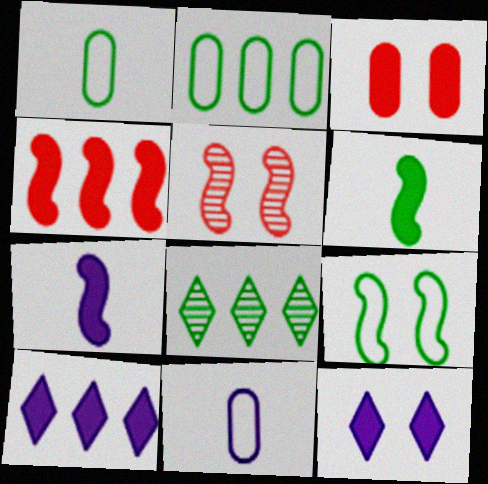[[1, 5, 10], 
[3, 6, 10]]